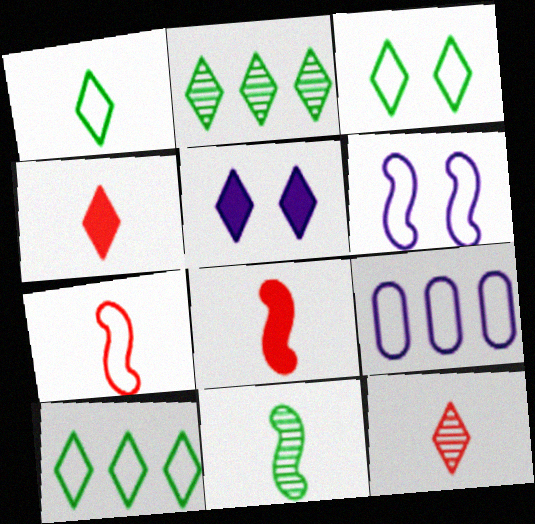[[1, 3, 10], 
[3, 7, 9], 
[5, 10, 12]]